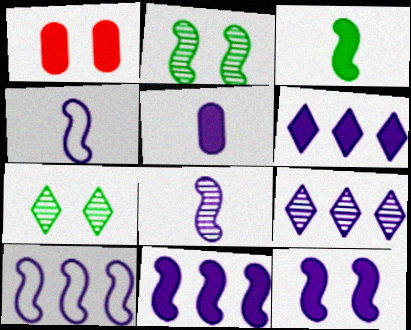[[1, 3, 6], 
[5, 6, 12], 
[8, 10, 12]]